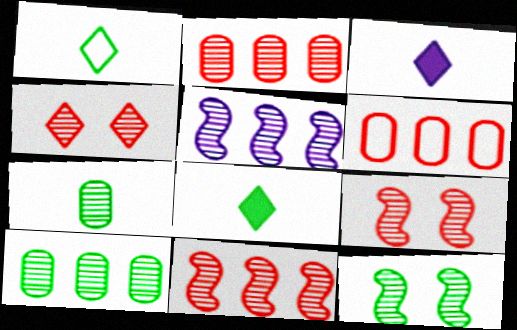[[3, 6, 12], 
[4, 5, 7]]